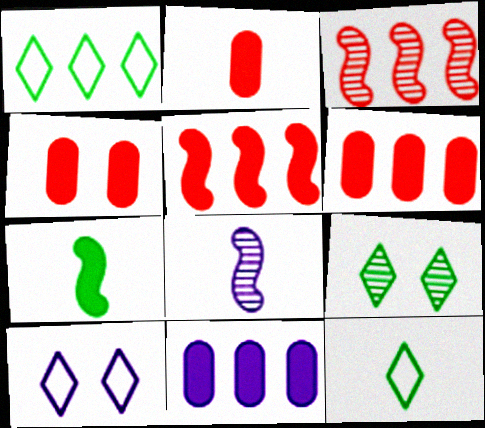[[1, 3, 11], 
[1, 4, 8], 
[2, 4, 6], 
[2, 8, 12], 
[8, 10, 11]]